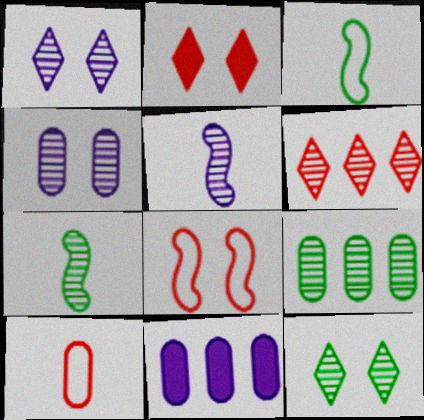[[4, 6, 7], 
[7, 9, 12]]